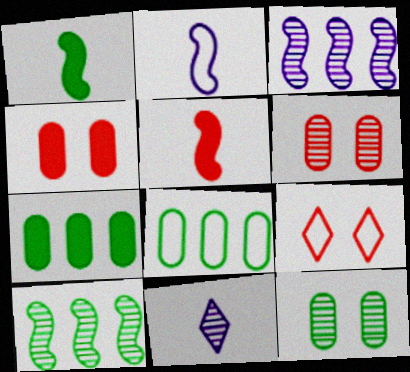[[2, 8, 9], 
[6, 10, 11]]